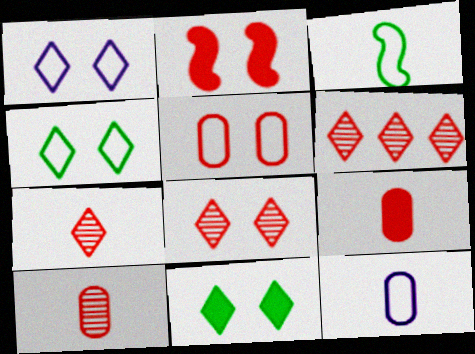[[1, 8, 11], 
[2, 5, 8], 
[6, 7, 8]]